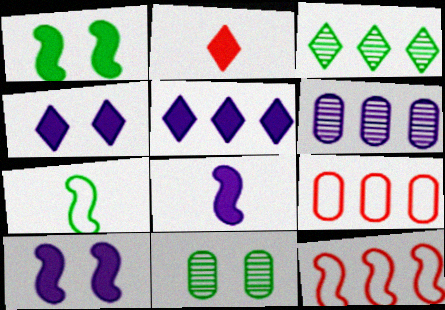[]